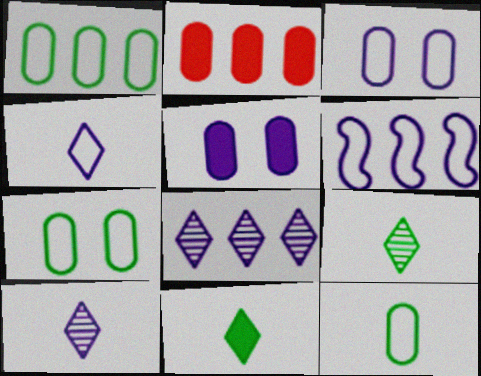[[1, 7, 12], 
[3, 4, 6], 
[5, 6, 10]]